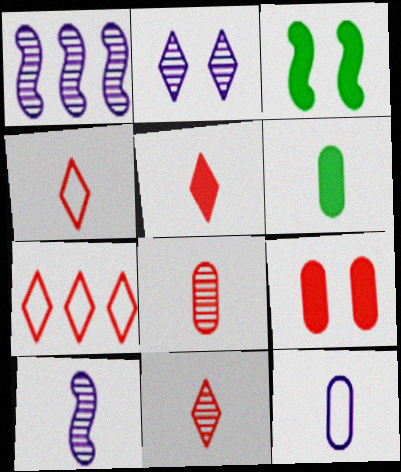[[4, 5, 11], 
[4, 6, 10], 
[6, 8, 12]]